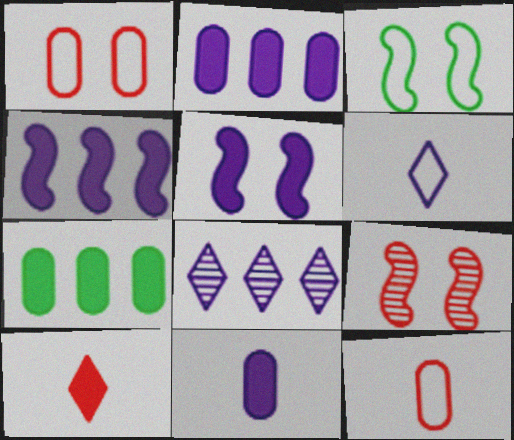[[3, 5, 9], 
[5, 7, 10], 
[6, 7, 9]]